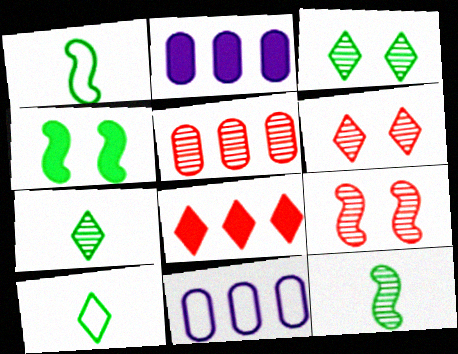[[1, 2, 6], 
[2, 9, 10]]